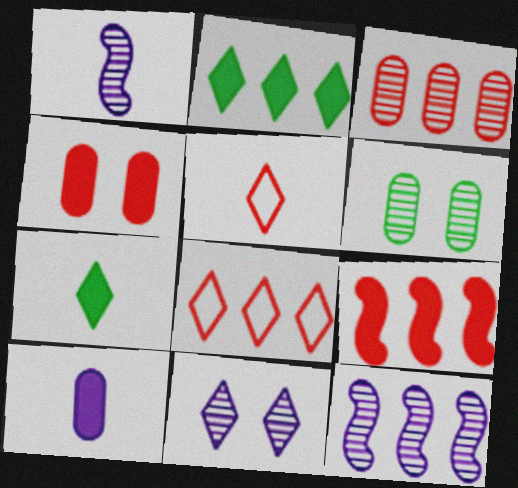[[2, 5, 11], 
[3, 8, 9], 
[7, 8, 11]]